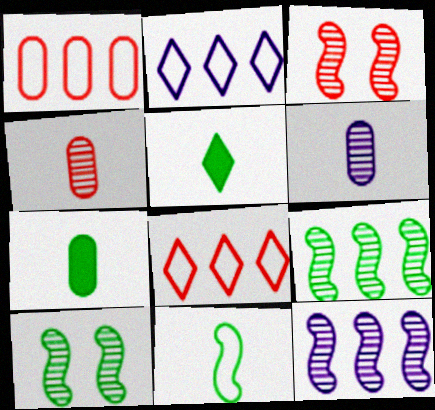[[2, 3, 7]]